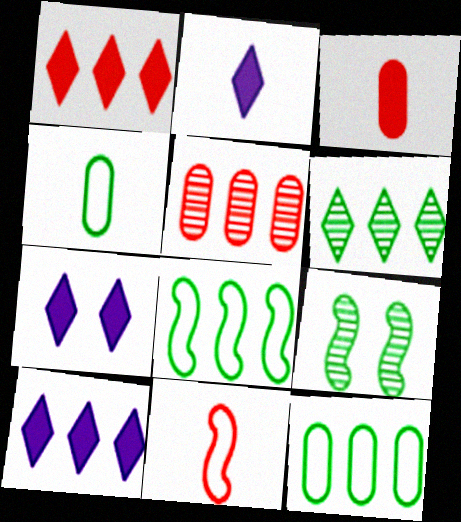[[2, 7, 10], 
[5, 8, 10]]